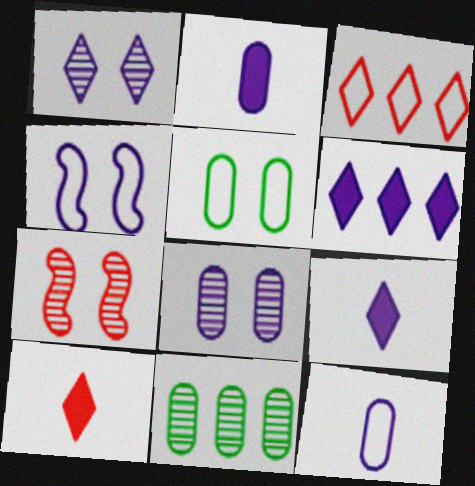[[4, 10, 11]]